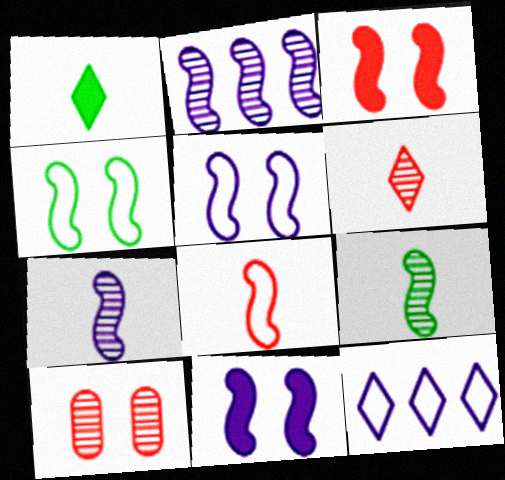[]